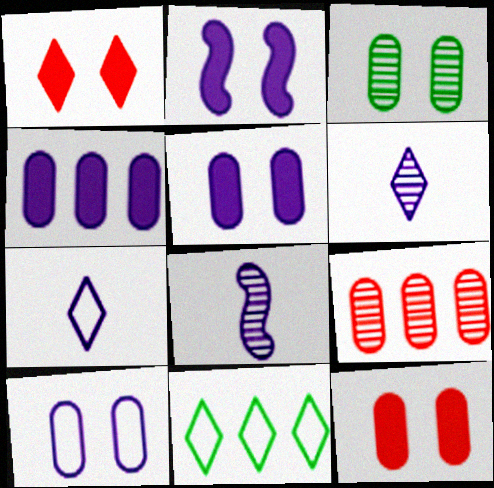[[1, 6, 11], 
[3, 10, 12], 
[8, 11, 12]]